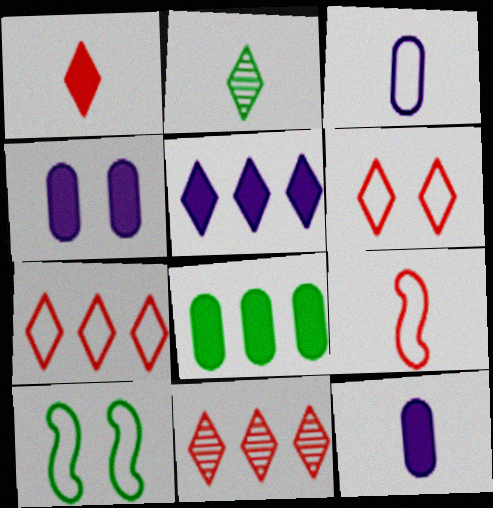[[1, 6, 11], 
[2, 5, 6], 
[2, 8, 10], 
[2, 9, 12], 
[3, 7, 10], 
[10, 11, 12]]